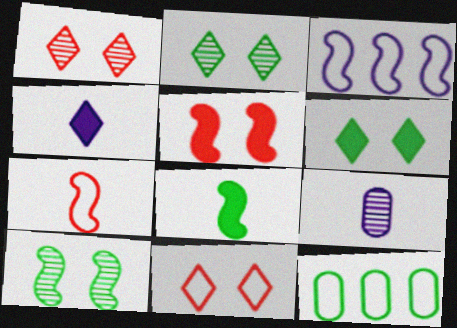[[2, 8, 12]]